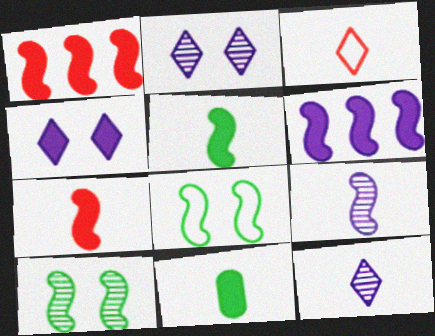[[1, 4, 11], 
[1, 8, 9], 
[3, 9, 11]]